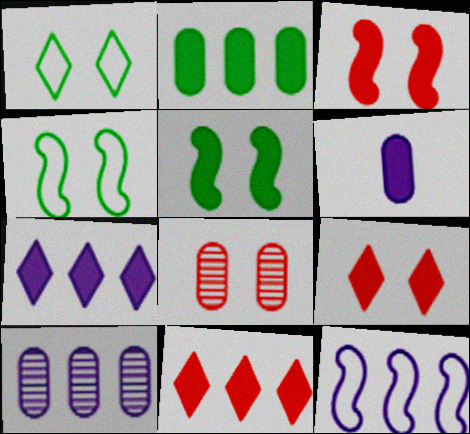[[5, 6, 11], 
[7, 10, 12]]